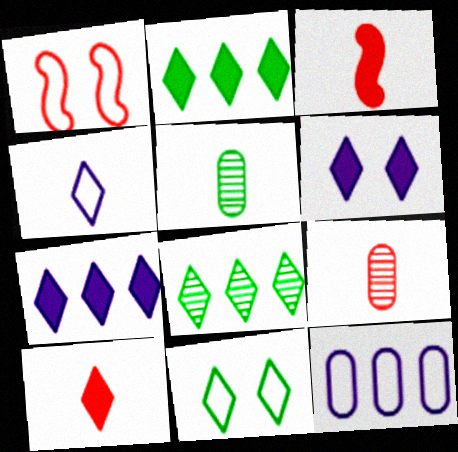[[1, 5, 7], 
[2, 6, 10], 
[3, 4, 5]]